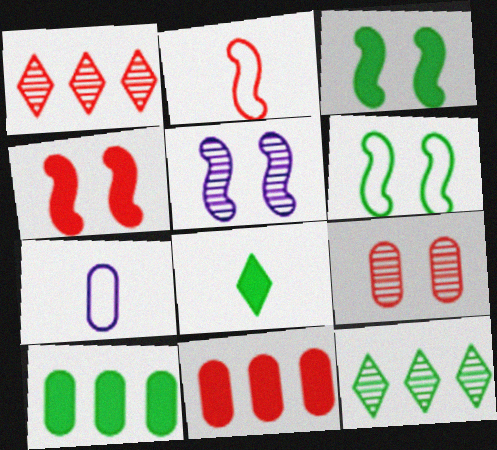[[1, 3, 7], 
[3, 8, 10], 
[4, 5, 6], 
[4, 7, 12], 
[7, 9, 10]]